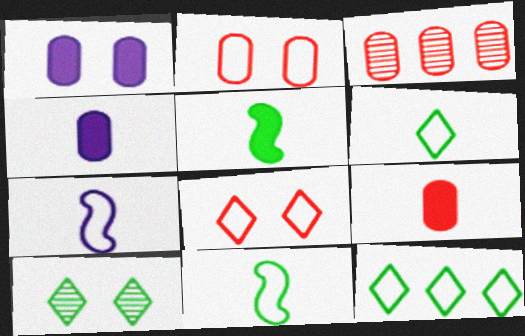[[2, 3, 9], 
[2, 7, 12]]